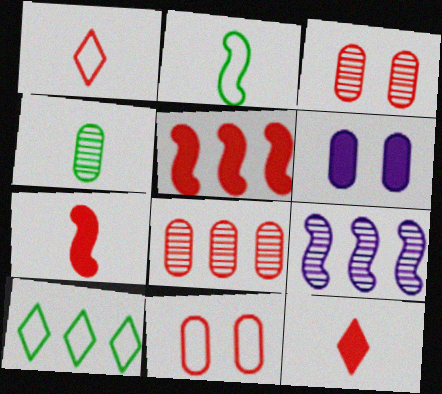[[1, 3, 5]]